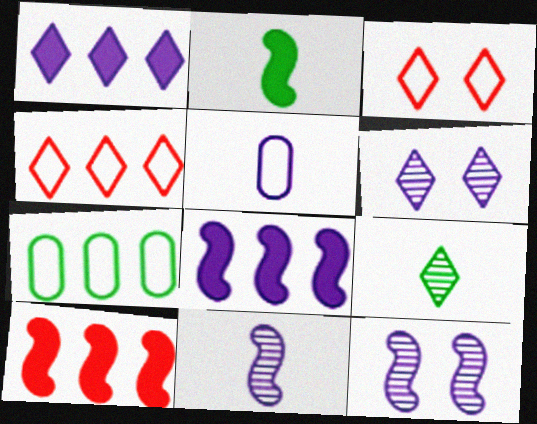[[1, 3, 9], 
[1, 5, 12], 
[5, 6, 8]]